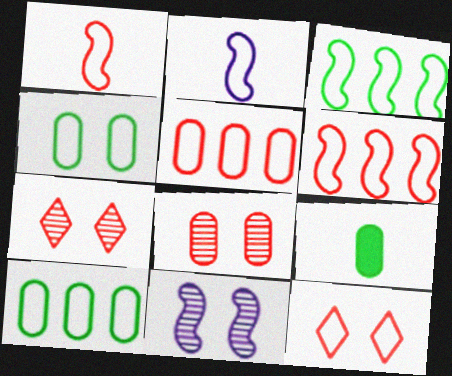[[1, 5, 12], 
[2, 10, 12]]